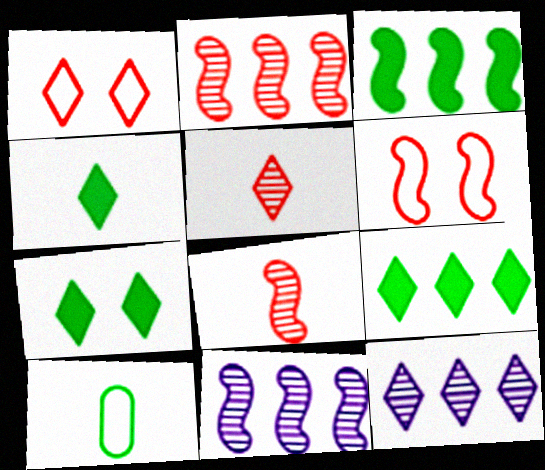[[1, 4, 12], 
[4, 7, 9]]